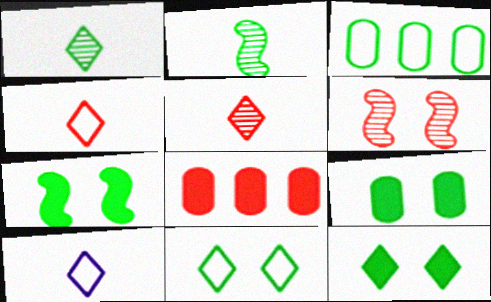[[1, 3, 7], 
[2, 3, 12], 
[4, 6, 8], 
[7, 9, 12]]